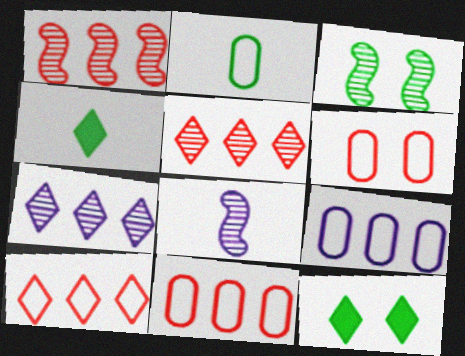[[1, 3, 8], 
[2, 6, 9], 
[8, 11, 12]]